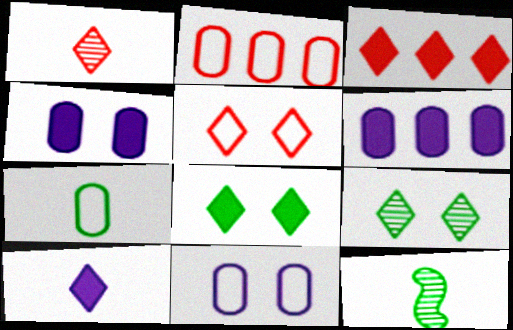[[1, 3, 5], 
[2, 7, 11], 
[3, 8, 10], 
[3, 11, 12], 
[5, 6, 12]]